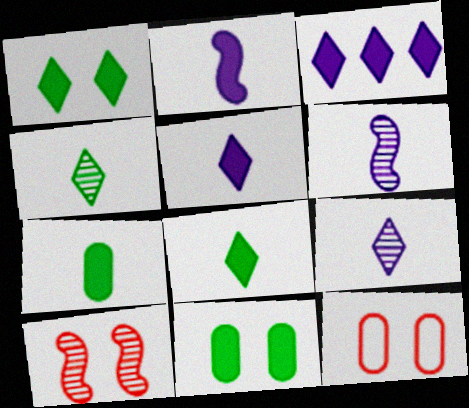[]